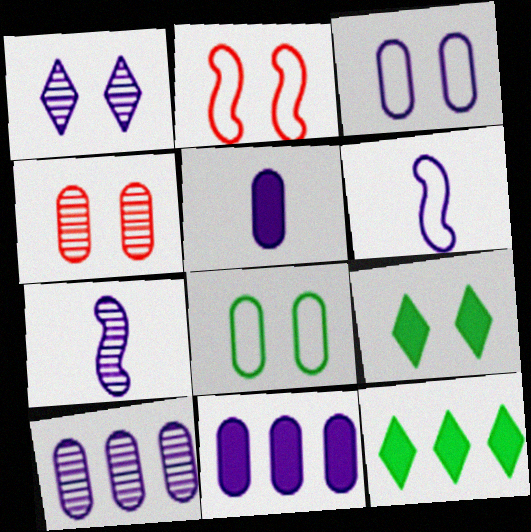[[1, 6, 11], 
[1, 7, 10], 
[3, 5, 10], 
[4, 6, 12]]